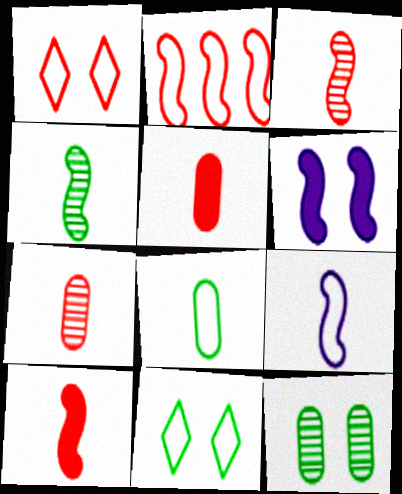[[1, 6, 12], 
[2, 4, 6], 
[4, 9, 10]]